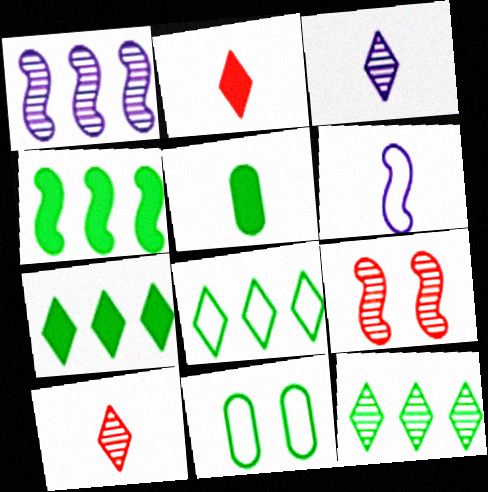[[1, 2, 11], 
[4, 6, 9], 
[5, 6, 10], 
[7, 8, 12]]